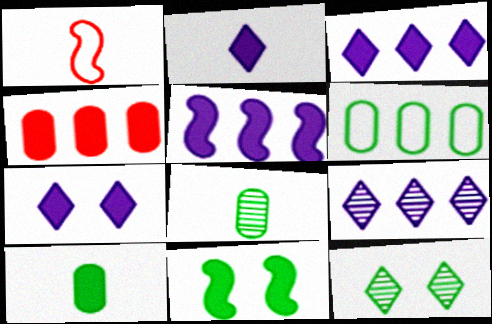[[1, 2, 8], 
[2, 3, 7], 
[2, 4, 11]]